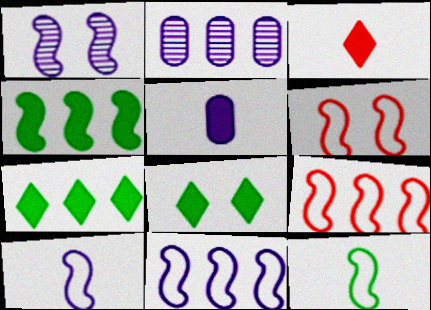[[2, 7, 9], 
[6, 11, 12]]